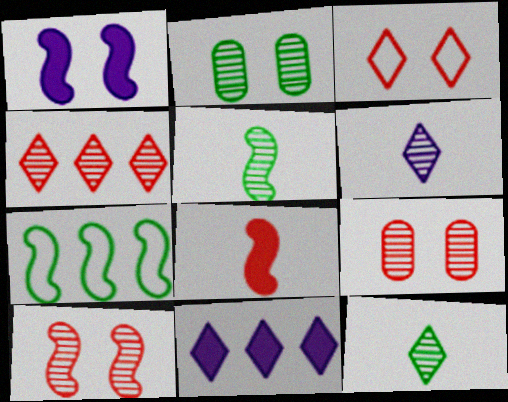[[1, 2, 3], 
[3, 11, 12]]